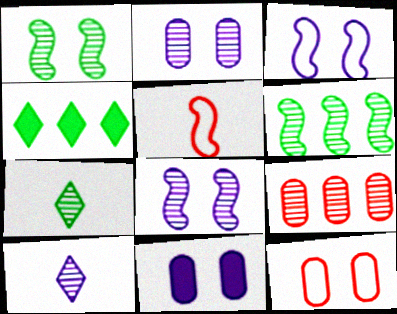[[1, 9, 10], 
[2, 4, 5], 
[7, 8, 9]]